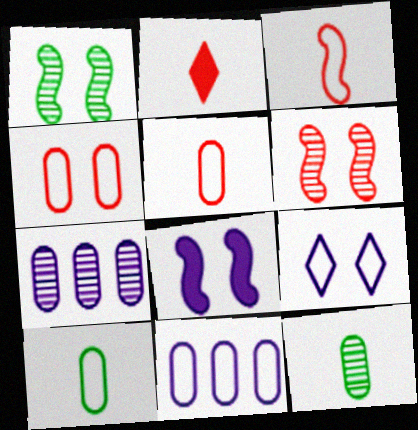[[1, 2, 11], 
[4, 10, 11]]